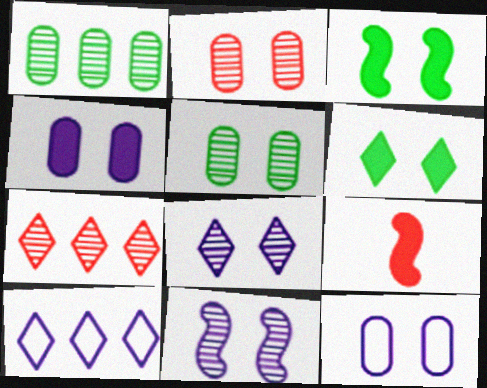[[5, 9, 10]]